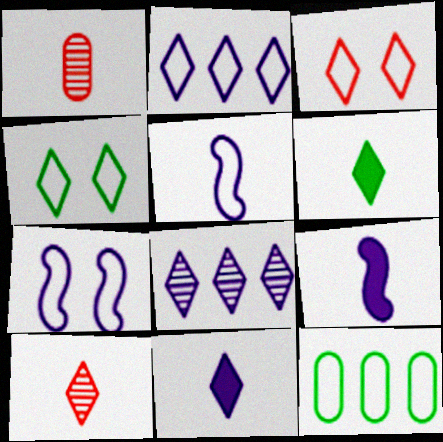[[1, 5, 6], 
[3, 5, 12], 
[3, 6, 8]]